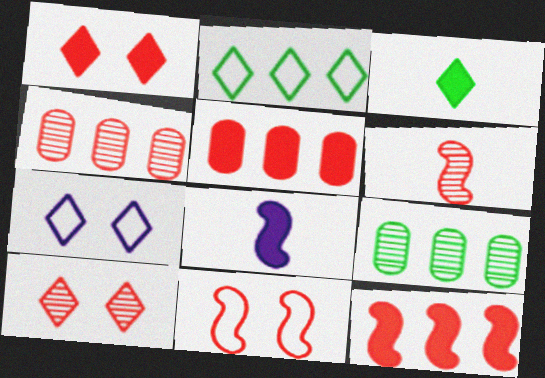[[4, 6, 10], 
[6, 11, 12]]